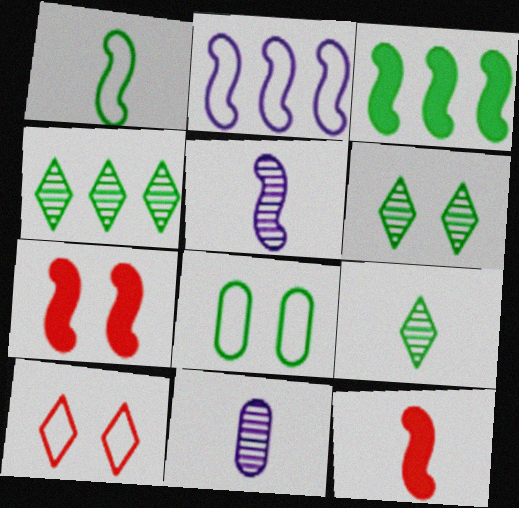[[1, 5, 12], 
[3, 8, 9], 
[3, 10, 11], 
[4, 6, 9]]